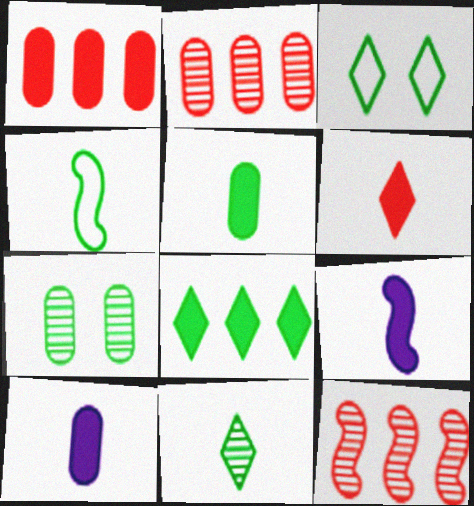[[2, 3, 9], 
[3, 8, 11], 
[3, 10, 12], 
[4, 5, 11], 
[4, 7, 8], 
[5, 6, 9]]